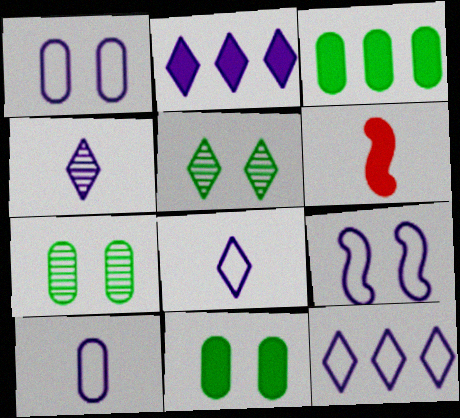[[2, 6, 11], 
[6, 7, 12], 
[9, 10, 12]]